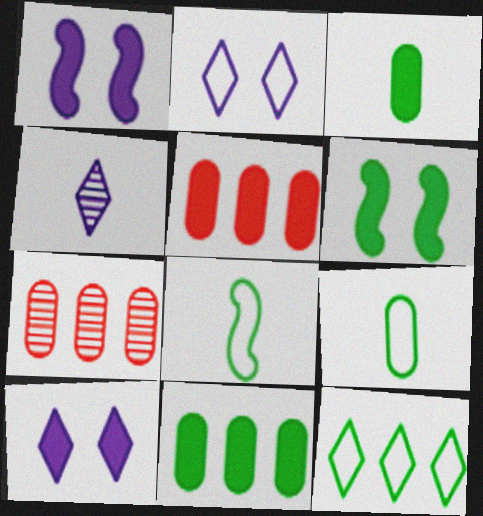[[7, 8, 10]]